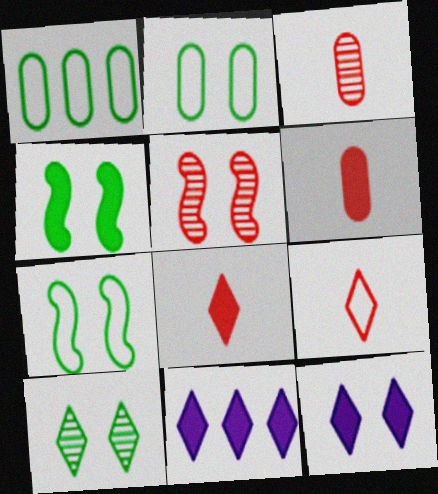[[2, 4, 10], 
[2, 5, 12], 
[3, 7, 11], 
[4, 6, 11], 
[9, 10, 11]]